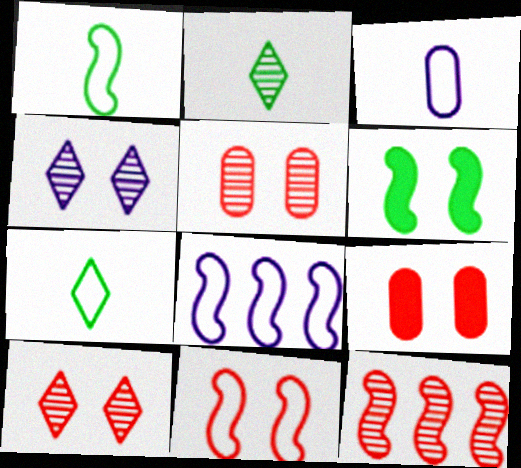[[1, 8, 11], 
[2, 8, 9], 
[9, 10, 11]]